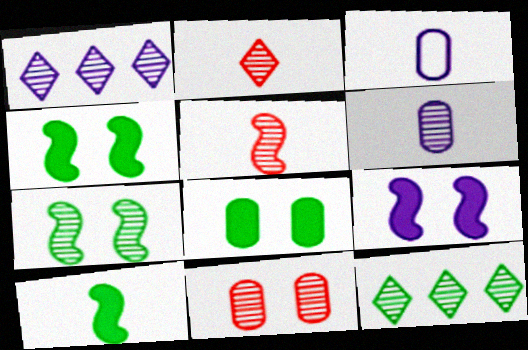[[1, 3, 9], 
[2, 3, 10]]